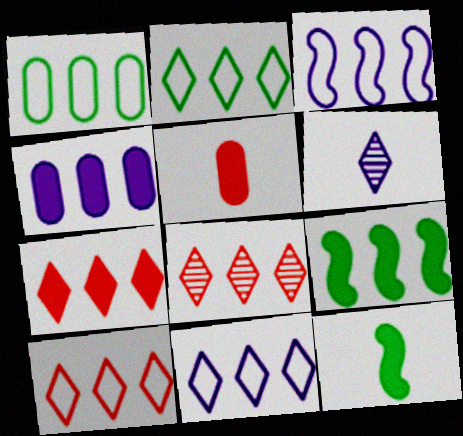[[1, 3, 10], 
[2, 10, 11], 
[4, 7, 9], 
[7, 8, 10]]